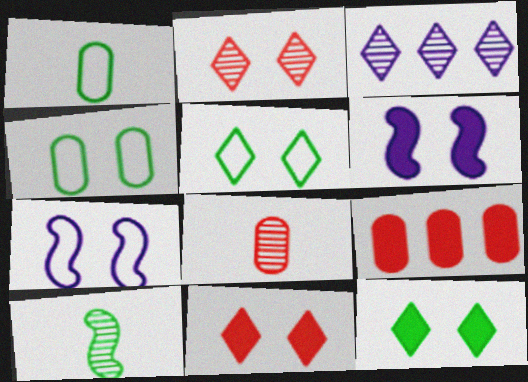[[2, 4, 6]]